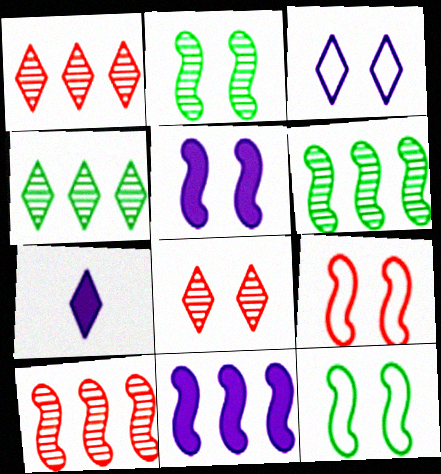[[2, 5, 9]]